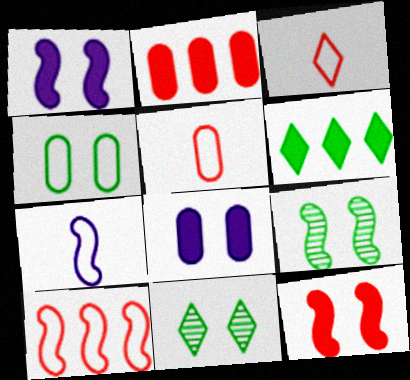[[2, 7, 11]]